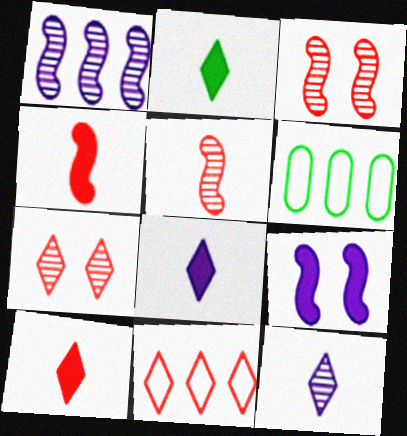[[2, 8, 10], 
[3, 6, 8], 
[7, 10, 11]]